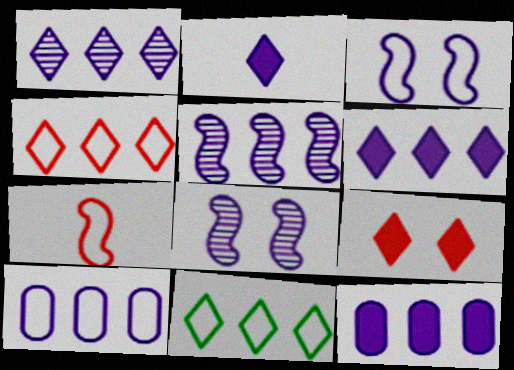[[2, 8, 10], 
[5, 6, 10]]